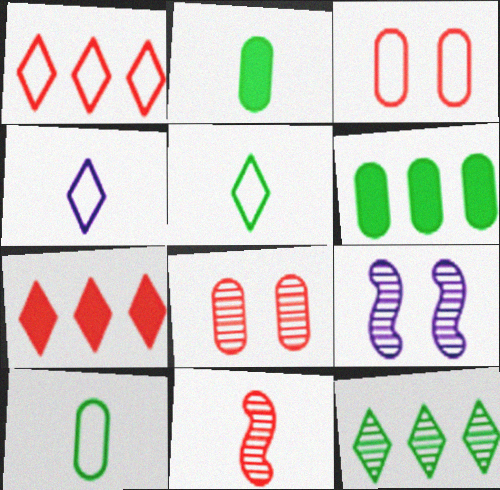[[1, 2, 9], 
[2, 4, 11], 
[3, 7, 11], 
[7, 9, 10]]